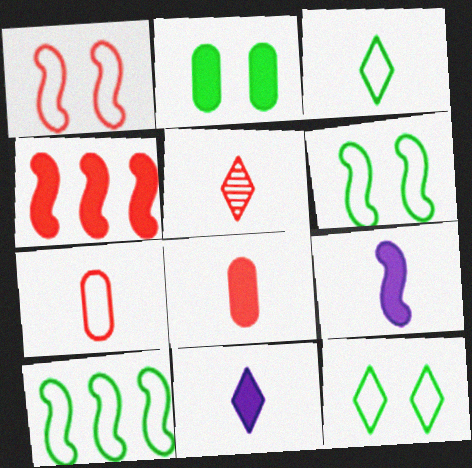[[2, 4, 11], 
[3, 5, 11]]